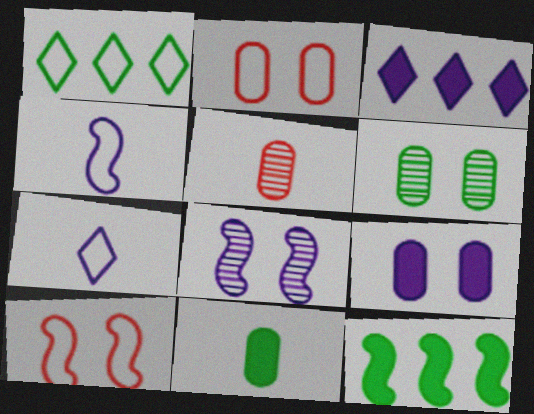[[1, 2, 4], 
[2, 6, 9]]